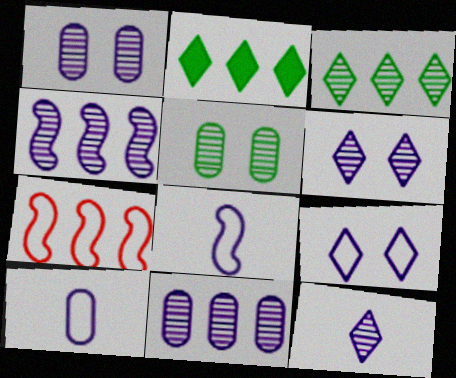[[1, 4, 12], 
[2, 7, 11]]